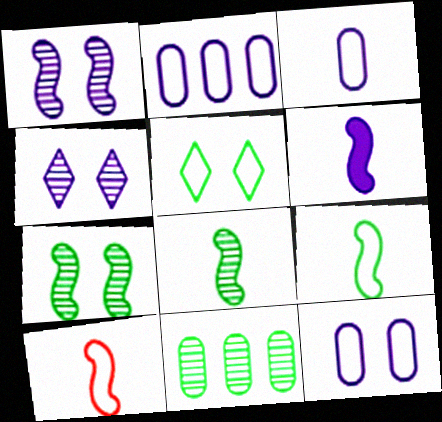[[2, 3, 12], 
[2, 4, 6], 
[2, 5, 10], 
[6, 8, 10]]